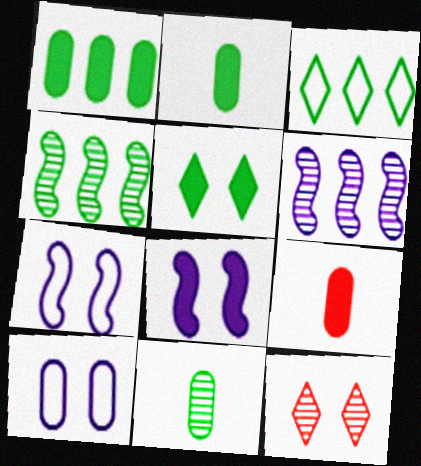[[1, 3, 4], 
[6, 11, 12]]